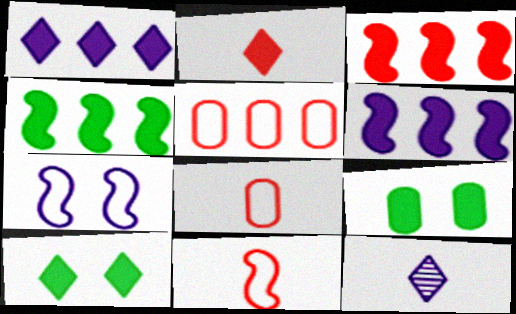[[1, 2, 10], 
[2, 6, 9], 
[3, 4, 6]]